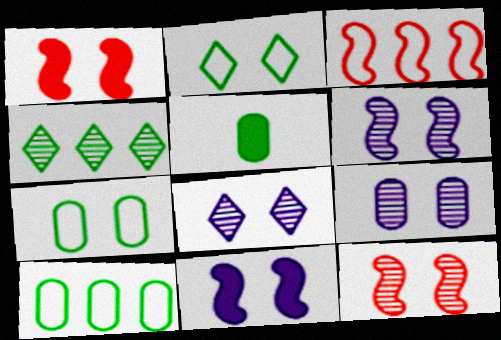[[1, 2, 9], 
[1, 7, 8], 
[3, 5, 8], 
[6, 8, 9]]